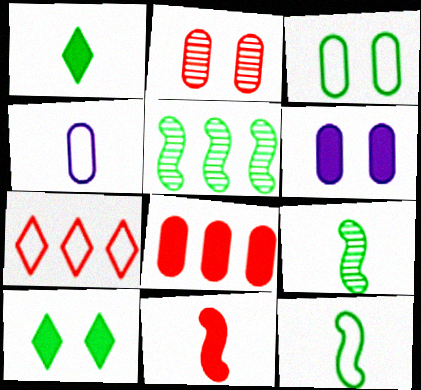[[1, 3, 5], 
[2, 3, 6], 
[2, 7, 11], 
[6, 7, 9]]